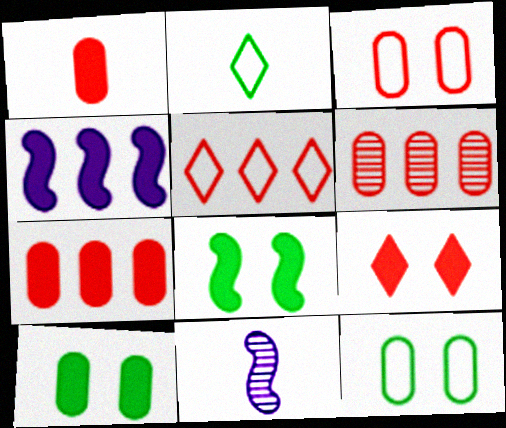[[1, 2, 11], 
[1, 3, 6], 
[5, 10, 11]]